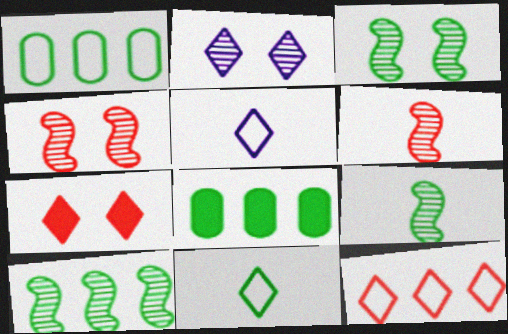[[3, 8, 11], 
[3, 9, 10], 
[4, 5, 8]]